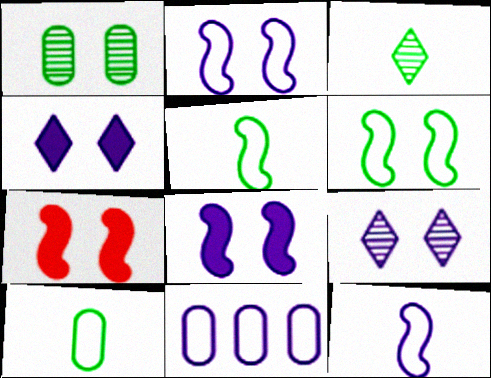[[3, 7, 11]]